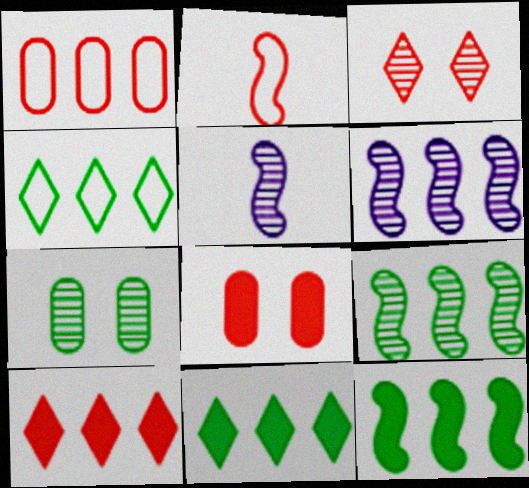[[1, 6, 11], 
[4, 5, 8]]